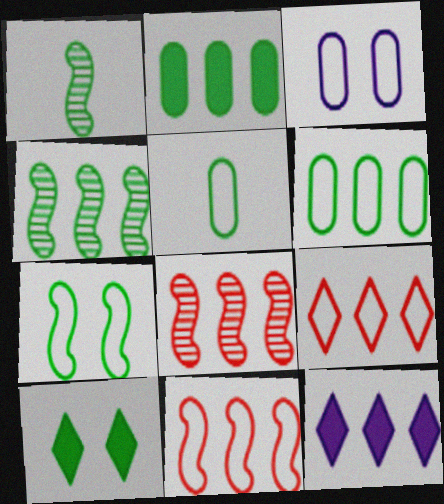[[1, 6, 10], 
[4, 5, 10], 
[6, 8, 12]]